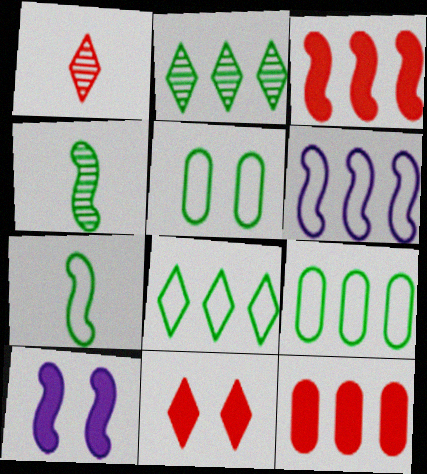[[1, 9, 10], 
[2, 6, 12], 
[5, 7, 8]]